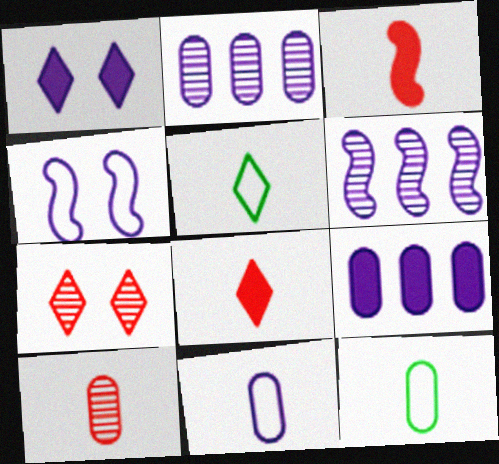[[1, 6, 11]]